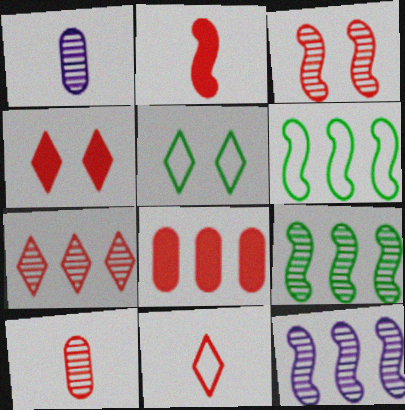[[1, 4, 6], 
[2, 4, 8], 
[2, 10, 11], 
[3, 7, 10], 
[3, 8, 11], 
[4, 7, 11]]